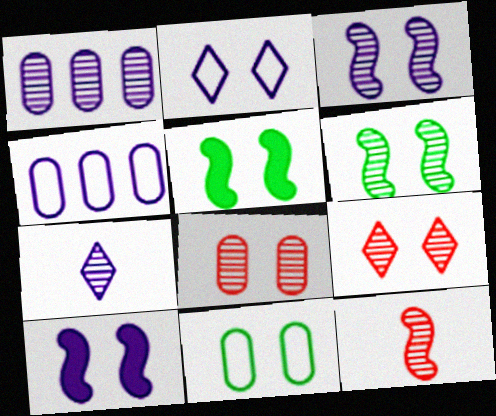[[1, 3, 7], 
[2, 5, 8], 
[4, 7, 10], 
[9, 10, 11]]